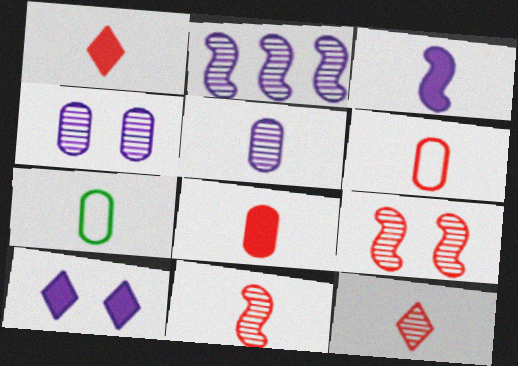[[1, 6, 11], 
[3, 7, 12], 
[5, 7, 8]]